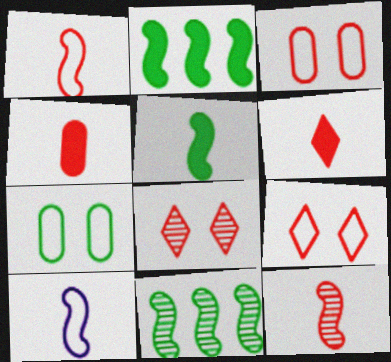[[5, 10, 12]]